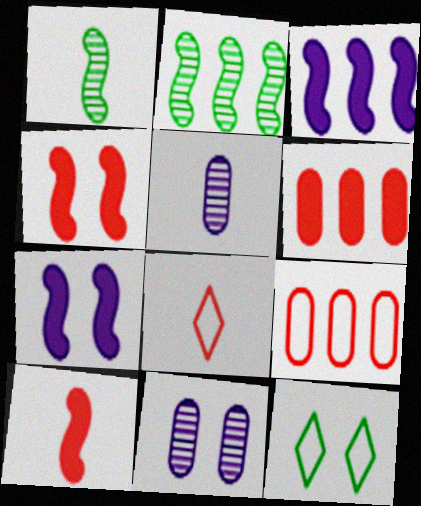[[4, 11, 12]]